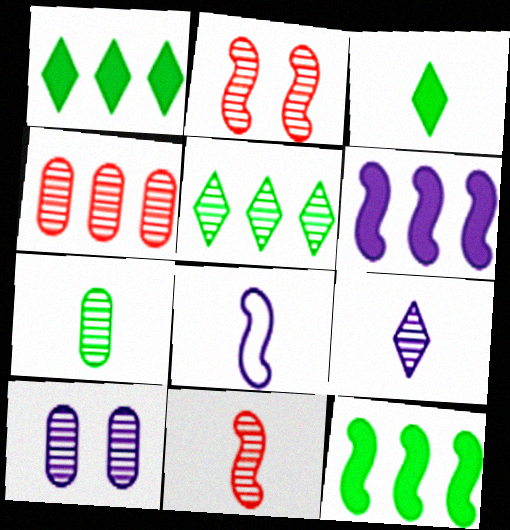[[2, 8, 12], 
[4, 7, 10], 
[5, 10, 11], 
[7, 9, 11]]